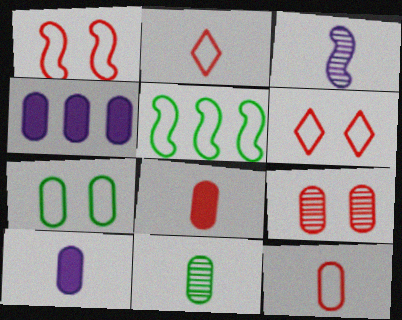[[10, 11, 12]]